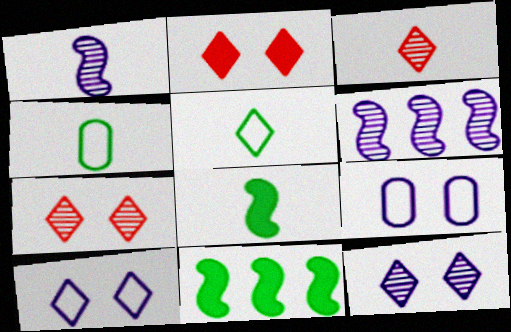[[2, 4, 6], 
[3, 9, 11]]